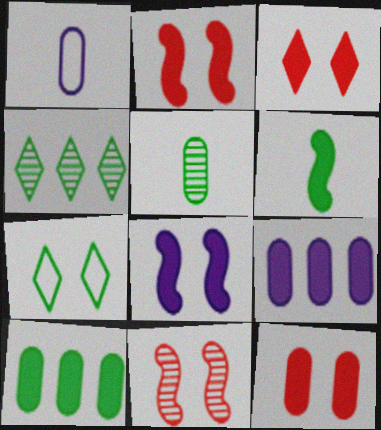[[1, 2, 4], 
[2, 3, 12], 
[3, 6, 9]]